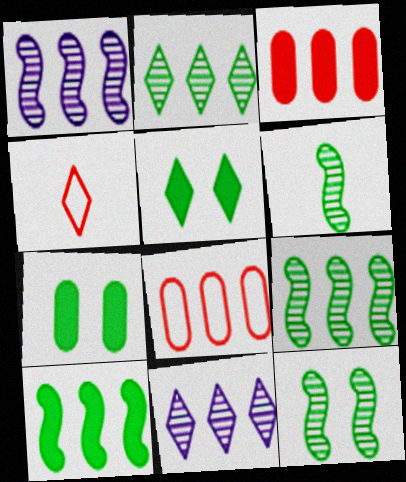[[1, 4, 7], 
[4, 5, 11], 
[6, 9, 12], 
[8, 10, 11]]